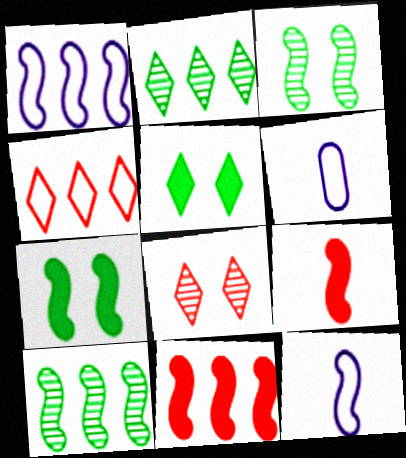[[1, 3, 9], 
[1, 10, 11], 
[3, 11, 12]]